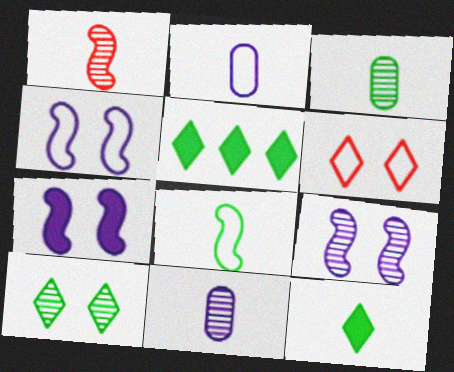[[1, 2, 12], 
[3, 8, 12], 
[4, 7, 9]]